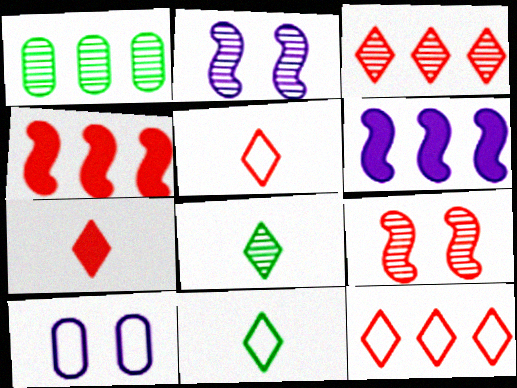[[1, 6, 12], 
[4, 8, 10]]